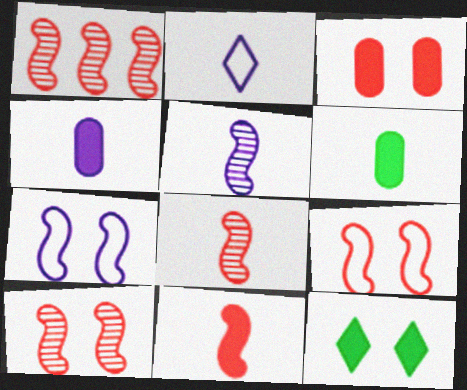[[1, 8, 10], 
[1, 9, 11], 
[2, 4, 5], 
[2, 6, 8]]